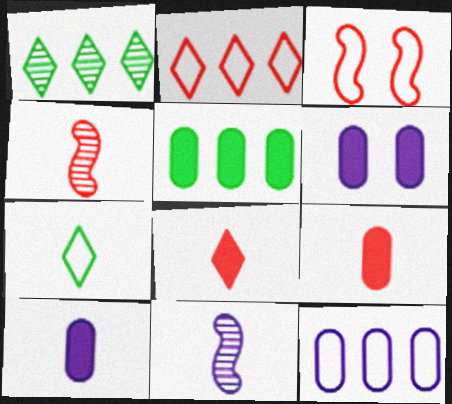[[1, 3, 10], 
[3, 7, 12], 
[4, 7, 10], 
[5, 6, 9], 
[7, 9, 11]]